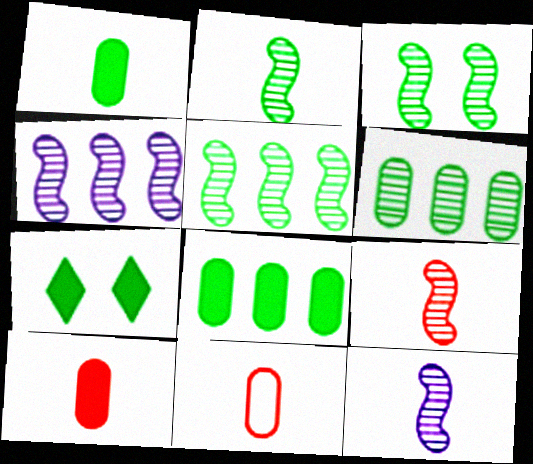[[2, 3, 5], 
[2, 9, 12], 
[3, 4, 9], 
[4, 7, 11]]